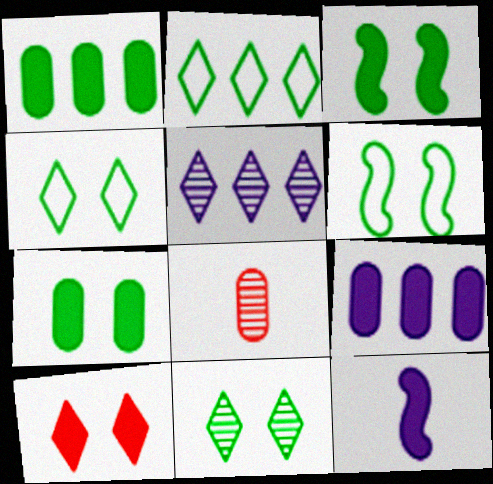[[1, 10, 12], 
[6, 7, 11]]